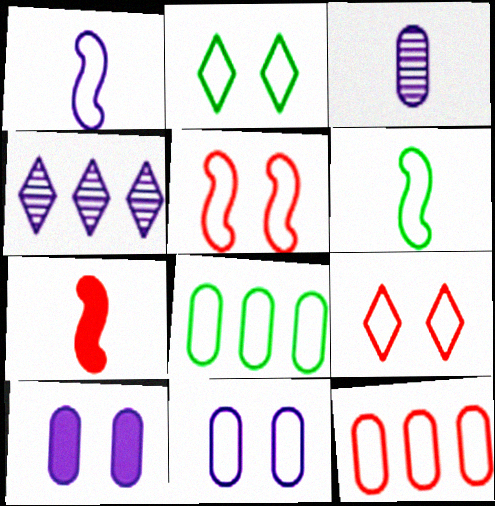[[1, 2, 12], 
[1, 4, 10], 
[1, 8, 9], 
[2, 5, 11], 
[2, 6, 8]]